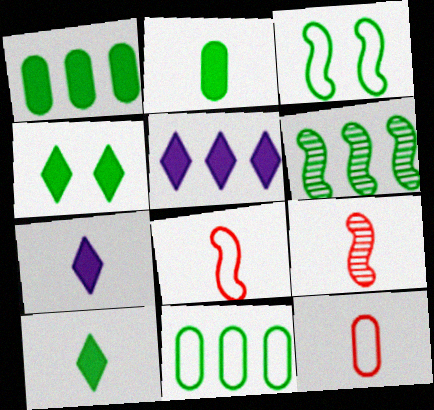[]